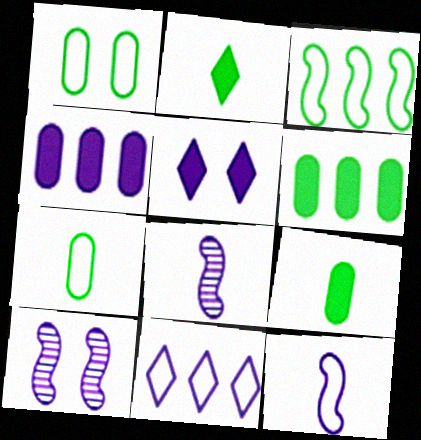[]